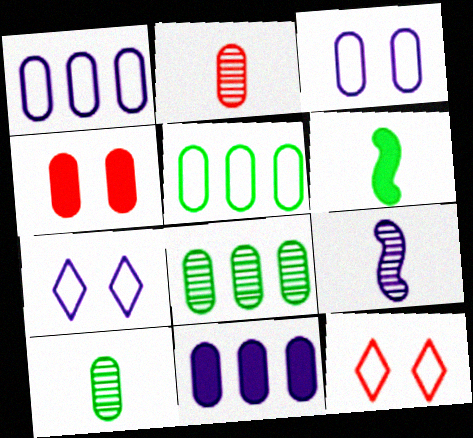[[1, 4, 10], 
[7, 9, 11]]